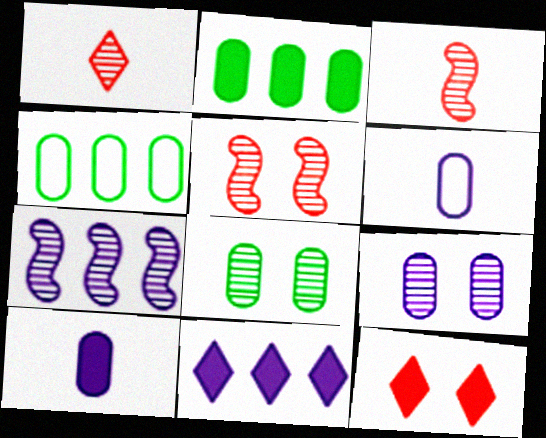[[1, 7, 8]]